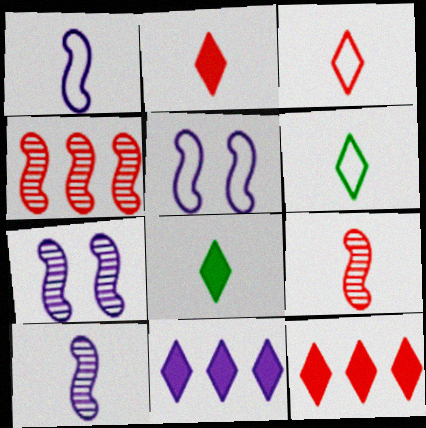[]